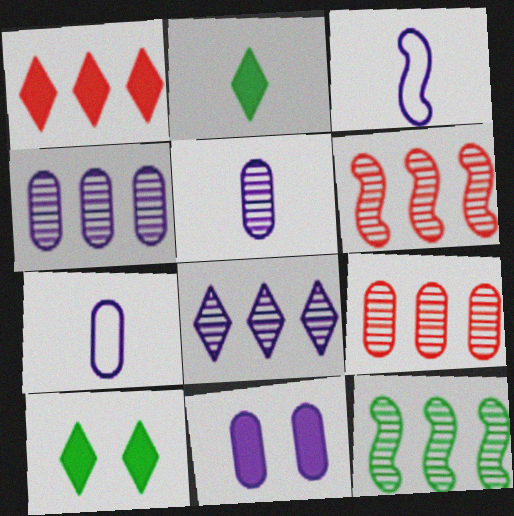[[3, 8, 11], 
[3, 9, 10], 
[4, 7, 11], 
[6, 7, 10], 
[8, 9, 12]]